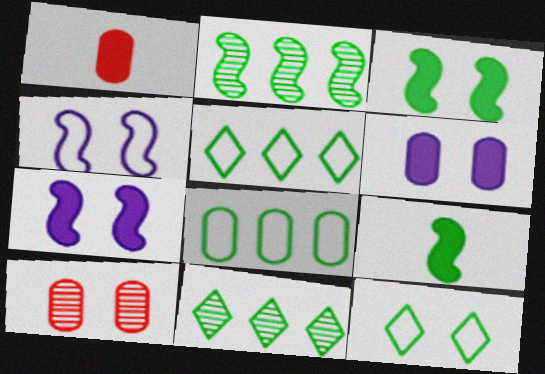[[1, 4, 11], 
[7, 10, 12]]